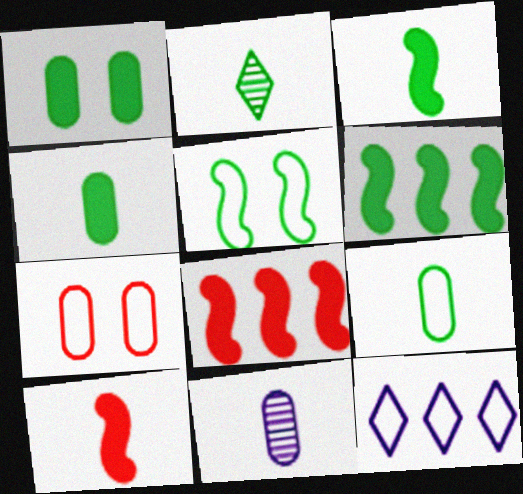[[2, 3, 9]]